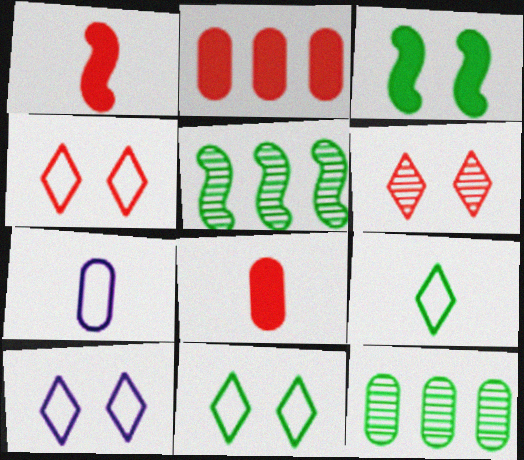[[1, 10, 12], 
[3, 9, 12], 
[4, 10, 11], 
[5, 8, 10]]